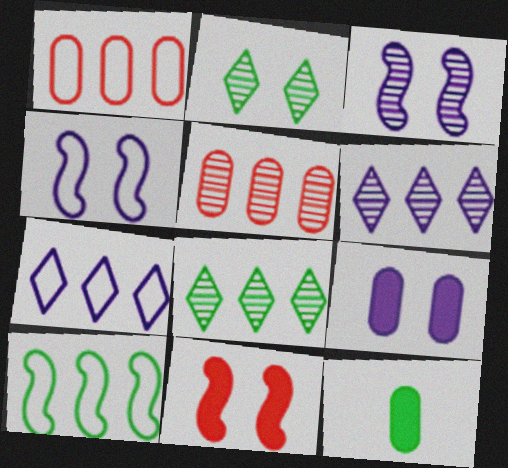[[1, 7, 10], 
[2, 10, 12]]